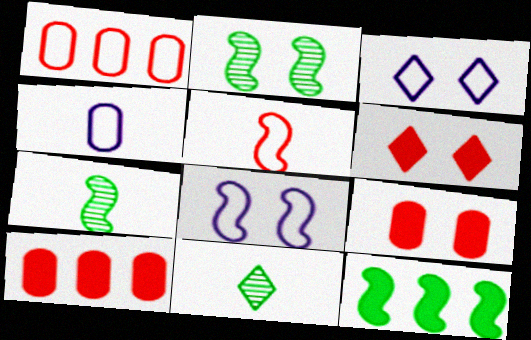[[2, 3, 9], 
[3, 7, 10], 
[8, 10, 11]]